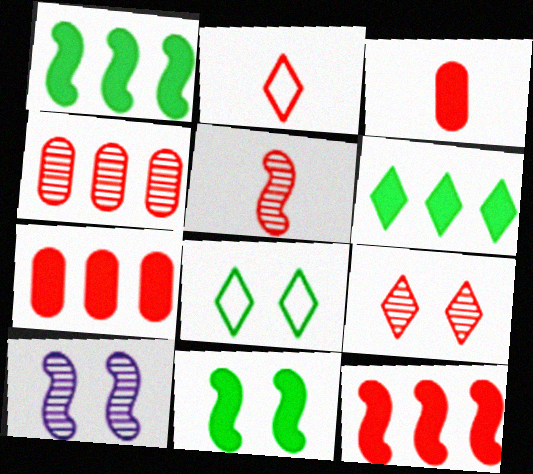[[2, 3, 5], 
[4, 5, 9]]